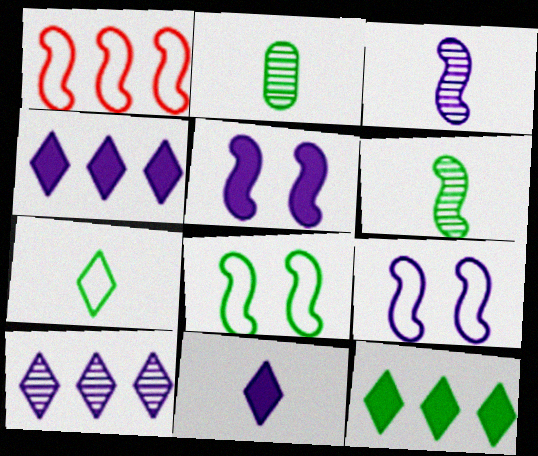[[1, 5, 6], 
[2, 8, 12]]